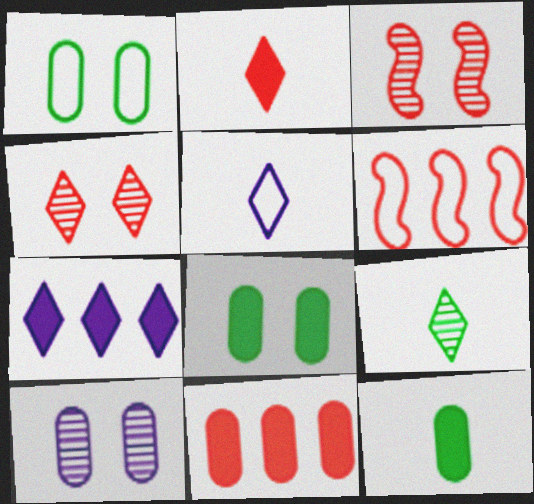[[1, 5, 6], 
[2, 5, 9]]